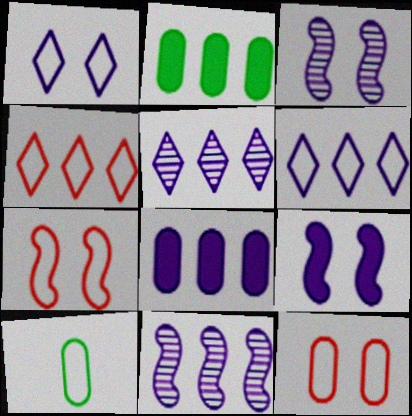[[2, 4, 11], 
[6, 7, 10], 
[6, 8, 11]]